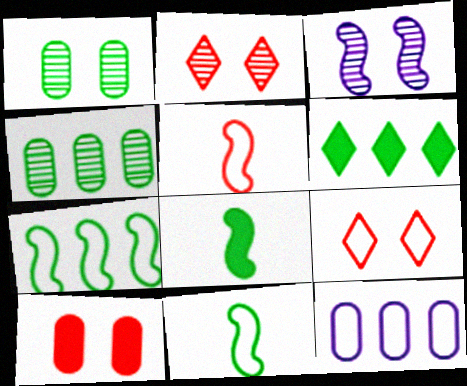[[1, 2, 3], 
[1, 6, 11], 
[2, 8, 12], 
[4, 6, 7], 
[9, 11, 12]]